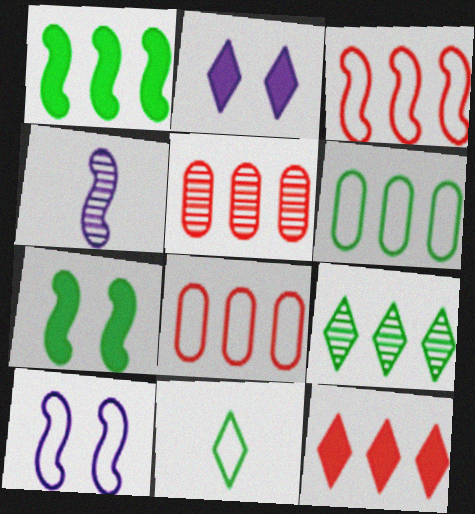[[1, 6, 9], 
[3, 4, 7], 
[3, 5, 12], 
[8, 10, 11]]